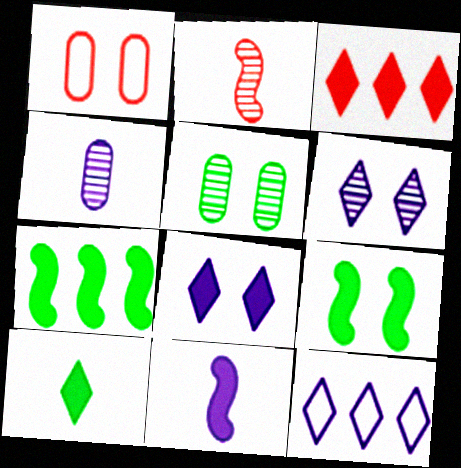[[1, 2, 3], 
[1, 6, 9], 
[3, 8, 10]]